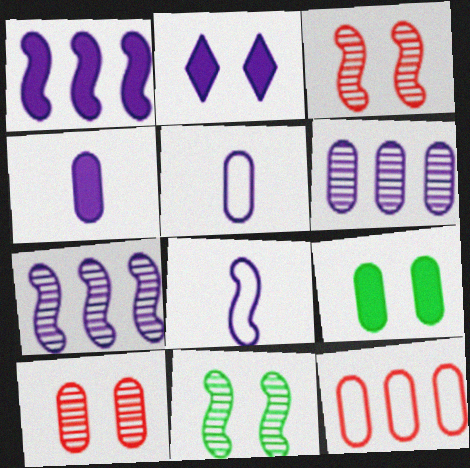[[1, 2, 4], 
[2, 5, 7], 
[2, 6, 8]]